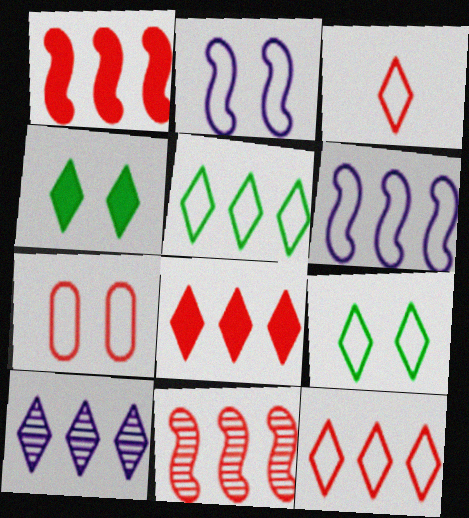[[2, 7, 9], 
[3, 4, 10], 
[5, 8, 10]]